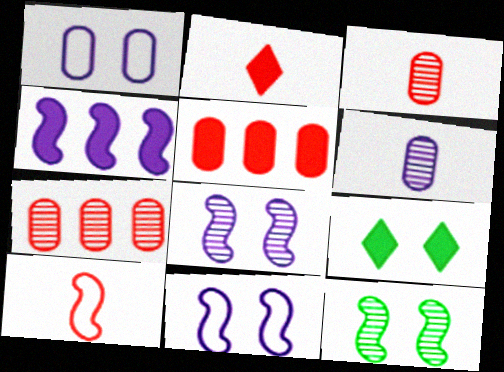[[2, 3, 10], 
[4, 10, 12]]